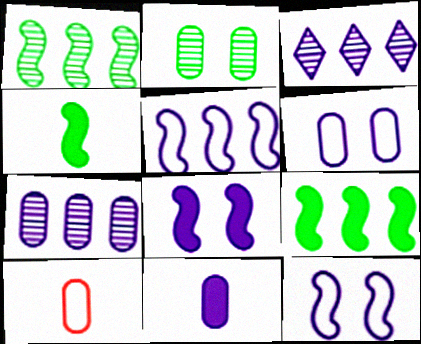[[3, 11, 12], 
[6, 7, 11]]